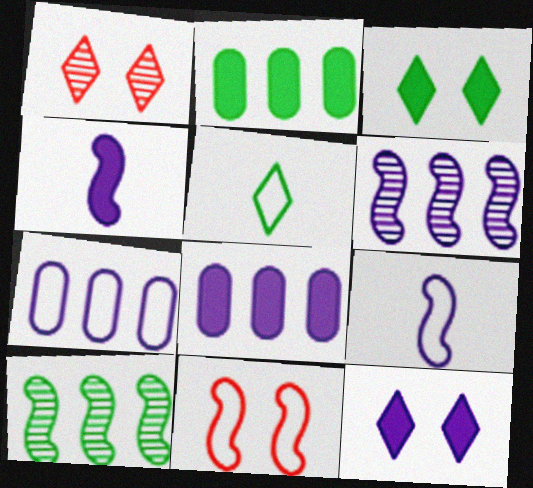[[1, 2, 9], 
[4, 8, 12], 
[4, 10, 11], 
[5, 7, 11]]